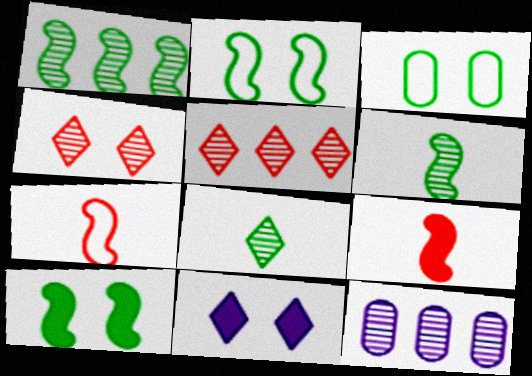[[1, 5, 12], 
[4, 6, 12]]